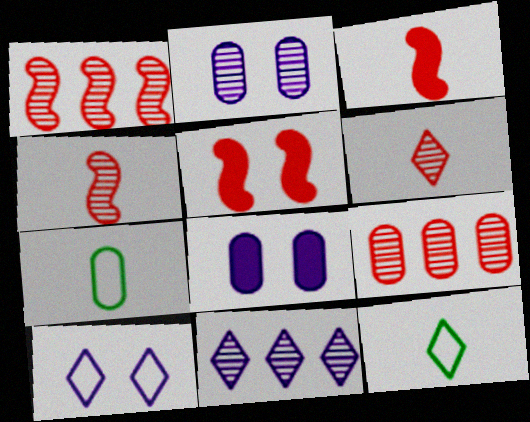[[1, 8, 12], 
[5, 7, 11], 
[7, 8, 9]]